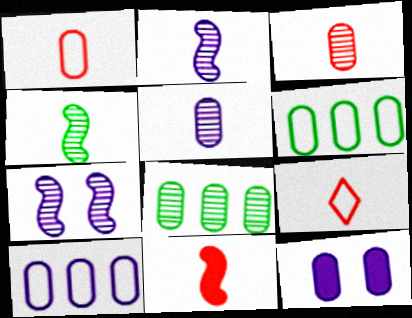[[1, 8, 12], 
[3, 6, 12], 
[3, 9, 11], 
[5, 10, 12]]